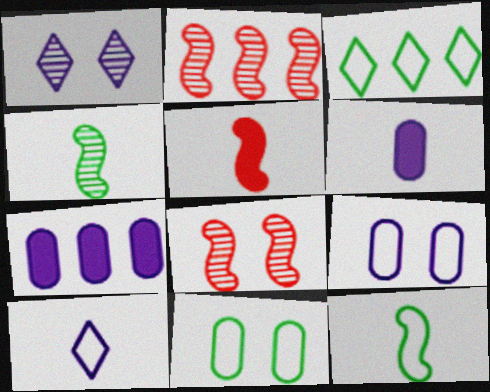[[2, 3, 7], 
[3, 6, 8], 
[3, 11, 12]]